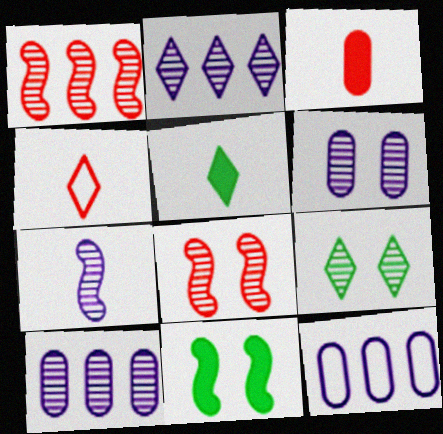[[2, 6, 7], 
[4, 10, 11], 
[5, 8, 12], 
[6, 8, 9]]